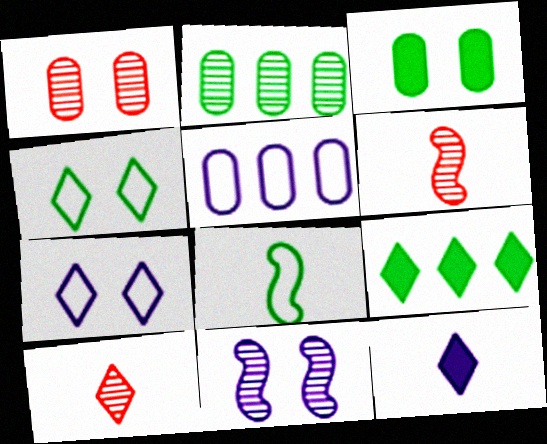[[2, 10, 11], 
[5, 11, 12], 
[7, 9, 10]]